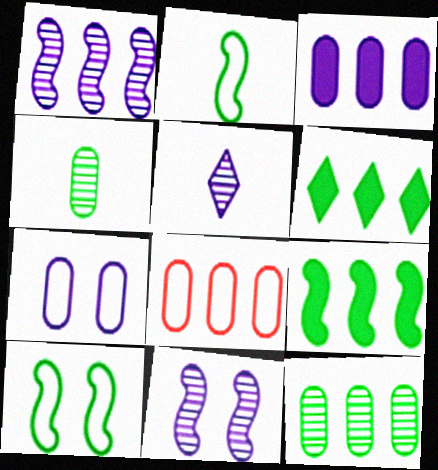[[1, 6, 8], 
[3, 8, 12], 
[4, 6, 10]]